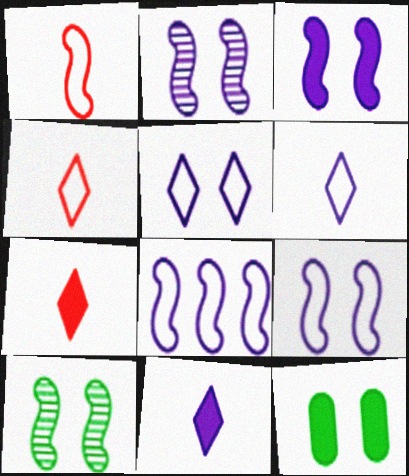[[2, 3, 9]]